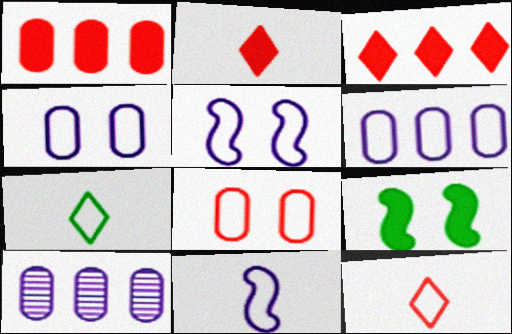[[9, 10, 12]]